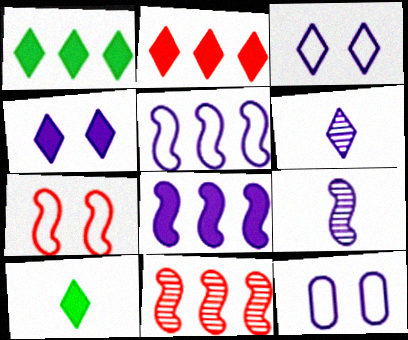[[2, 4, 10], 
[6, 8, 12], 
[10, 11, 12]]